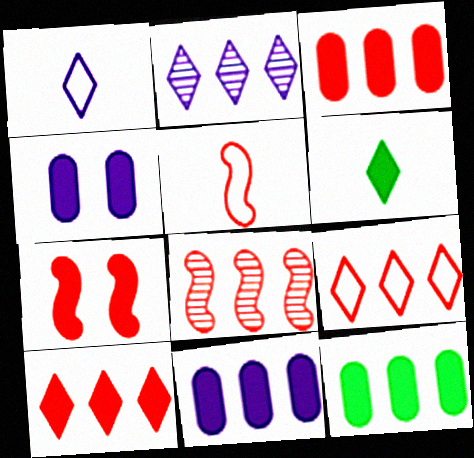[[3, 8, 9], 
[3, 11, 12], 
[5, 7, 8], 
[6, 7, 11]]